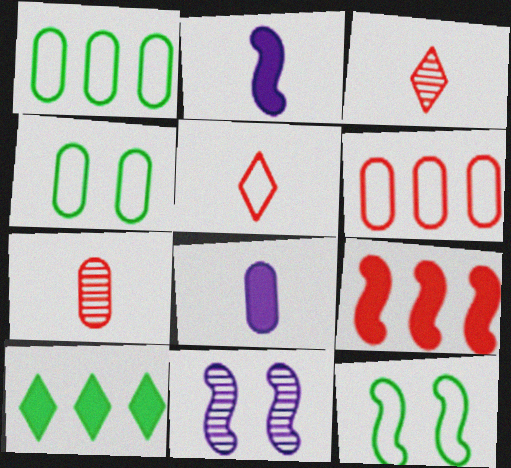[]